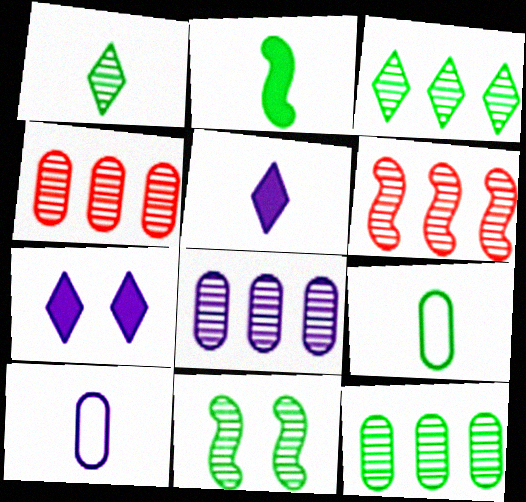[[1, 2, 9], 
[1, 11, 12], 
[3, 6, 8], 
[4, 8, 12], 
[6, 7, 9]]